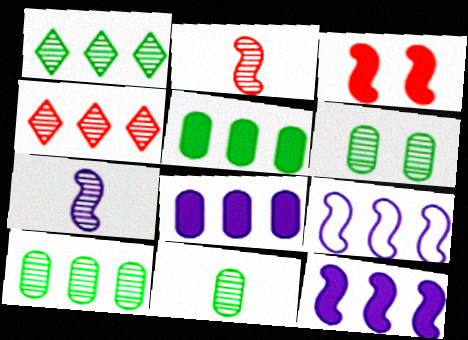[[4, 5, 9], 
[4, 6, 7], 
[6, 10, 11]]